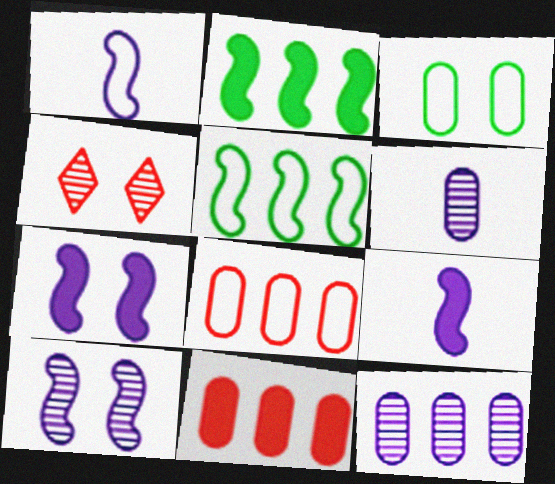[[3, 4, 7], 
[3, 6, 11]]